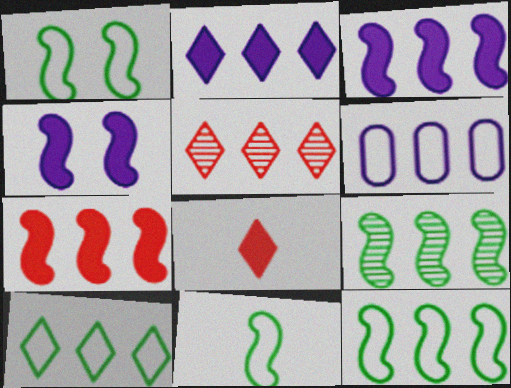[[1, 11, 12], 
[2, 5, 10]]